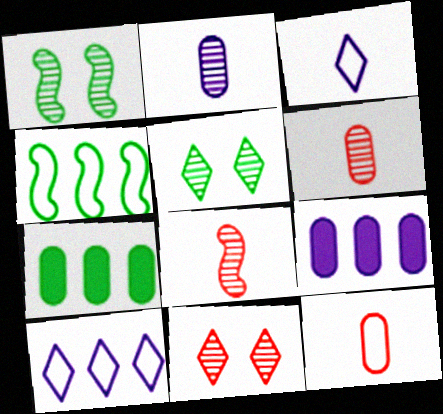[]